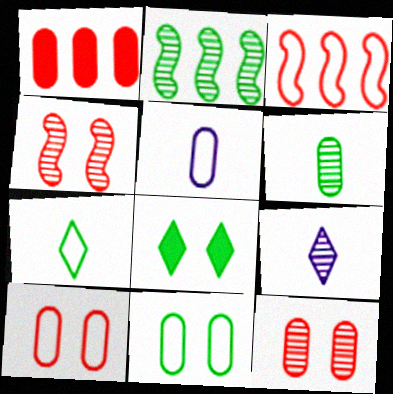[[2, 9, 12]]